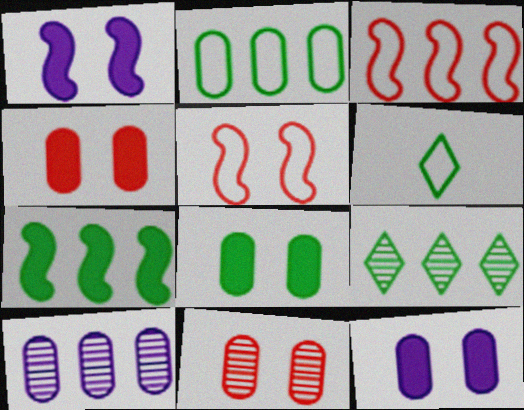[[2, 7, 9], 
[4, 8, 12]]